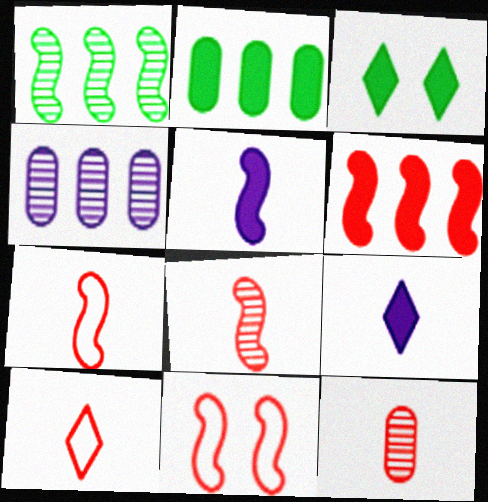[[1, 5, 11], 
[3, 4, 7], 
[6, 8, 11]]